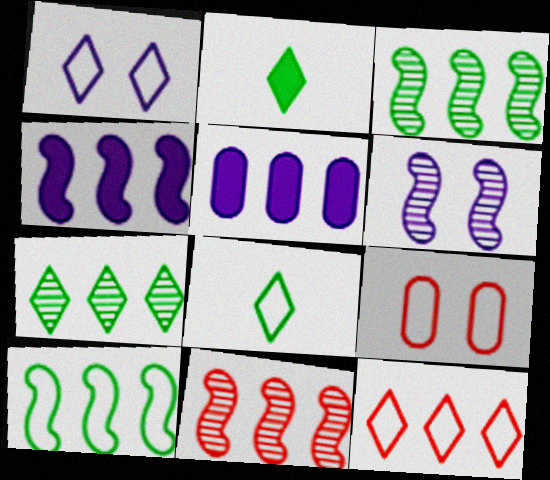[[1, 8, 12], 
[3, 5, 12], 
[4, 10, 11]]